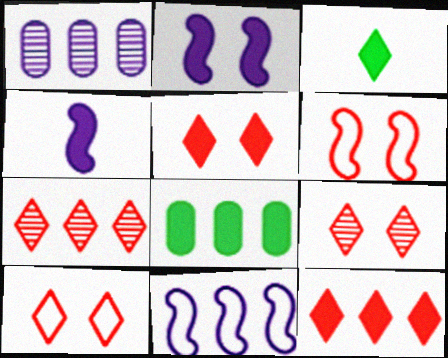[[1, 3, 6], 
[4, 5, 8], 
[5, 9, 10], 
[7, 8, 11]]